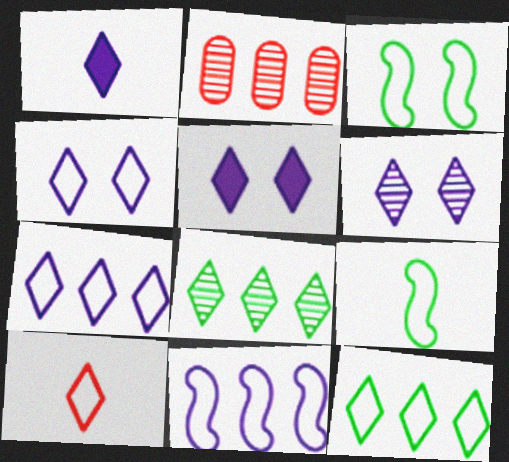[[1, 2, 3], 
[1, 6, 7], 
[2, 5, 9], 
[4, 5, 6], 
[4, 10, 12], 
[5, 8, 10]]